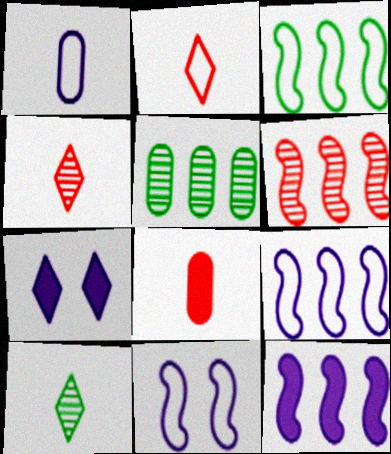[[3, 6, 12]]